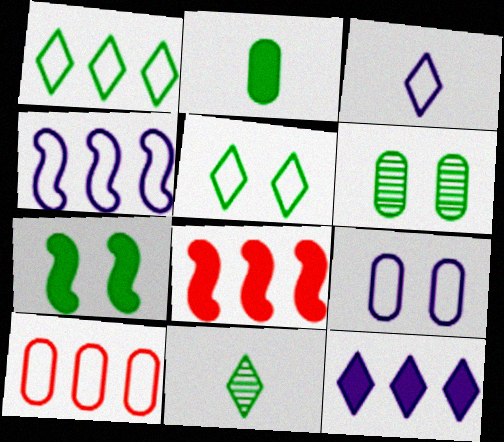[[1, 4, 10], 
[3, 4, 9], 
[3, 6, 8], 
[5, 6, 7], 
[8, 9, 11]]